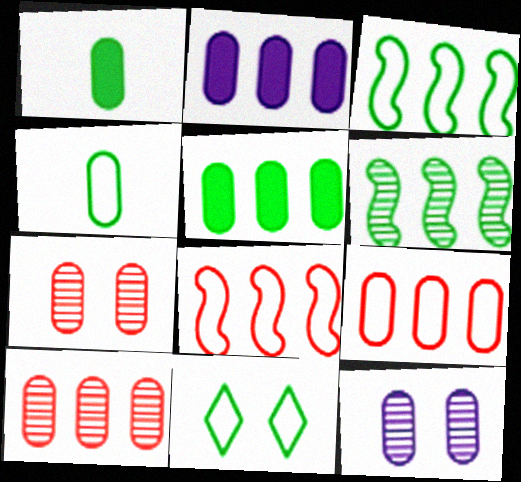[[1, 6, 11], 
[1, 9, 12], 
[2, 4, 7], 
[3, 4, 11]]